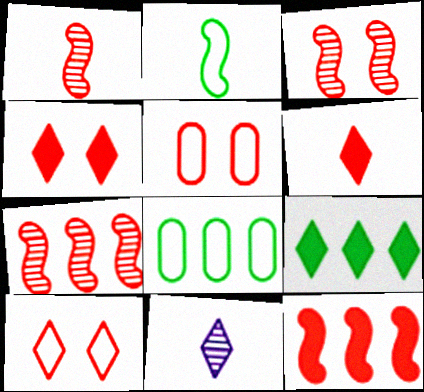[[1, 3, 7], 
[3, 4, 5], 
[5, 6, 7], 
[9, 10, 11]]